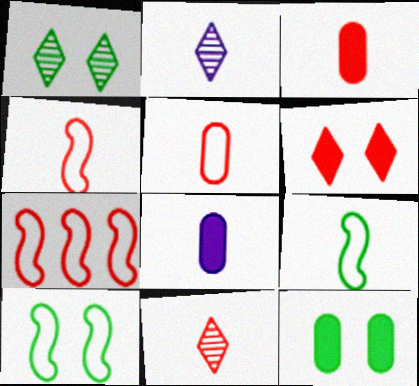[[1, 7, 8], 
[1, 10, 12], 
[2, 3, 9], 
[2, 7, 12], 
[3, 4, 11], 
[8, 9, 11]]